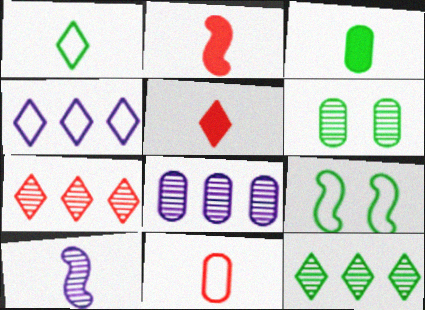[[2, 4, 6], 
[3, 9, 12], 
[4, 9, 11], 
[5, 8, 9], 
[6, 7, 10]]